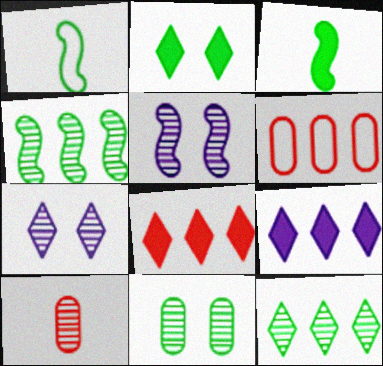[[3, 6, 7], 
[4, 6, 9], 
[4, 7, 10], 
[5, 10, 12]]